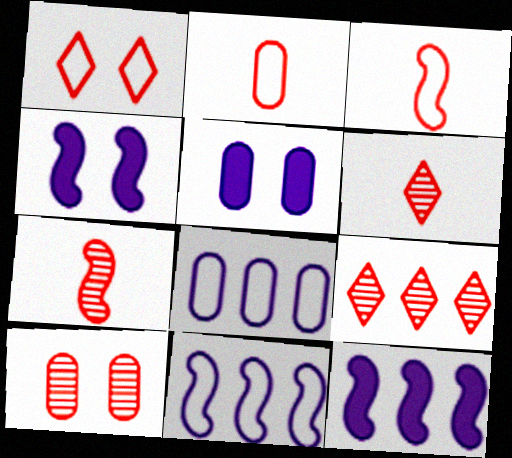[[7, 9, 10]]